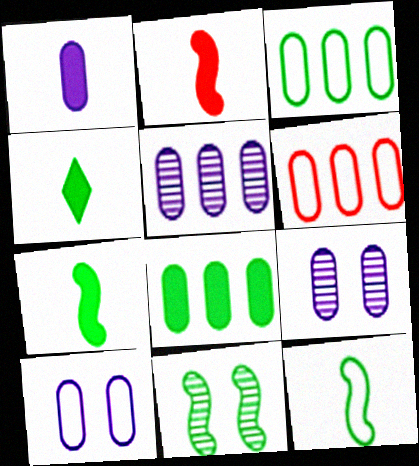[[1, 2, 4], 
[1, 5, 10], 
[3, 4, 11], 
[5, 6, 8]]